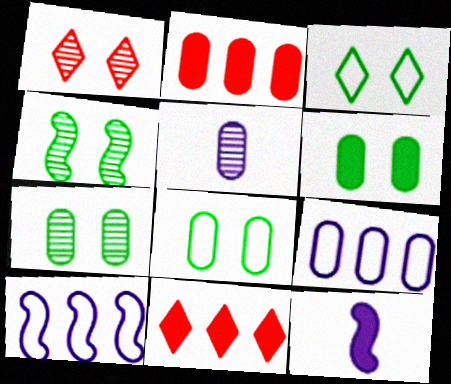[[2, 5, 8], 
[3, 4, 6], 
[6, 7, 8], 
[6, 11, 12]]